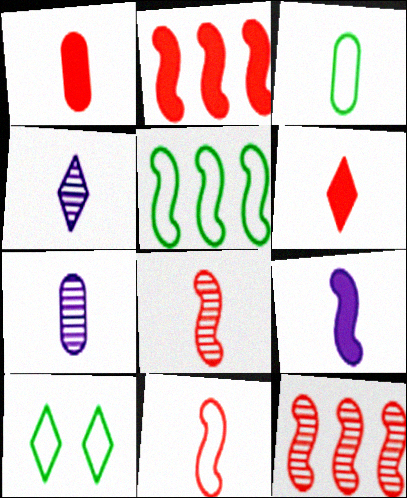[[1, 3, 7], 
[2, 7, 10], 
[3, 5, 10]]